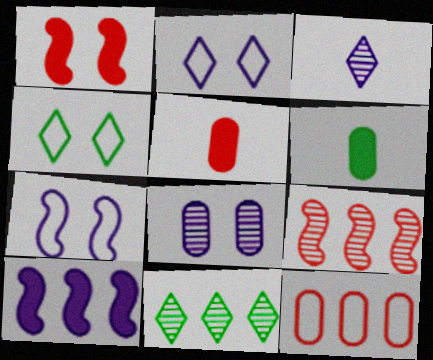[[1, 4, 8], 
[2, 6, 9], 
[5, 7, 11], 
[6, 8, 12], 
[10, 11, 12]]